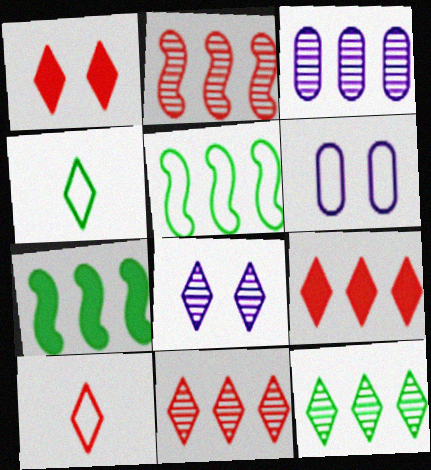[[1, 10, 11], 
[2, 3, 12], 
[3, 5, 9], 
[4, 8, 9], 
[5, 6, 10]]